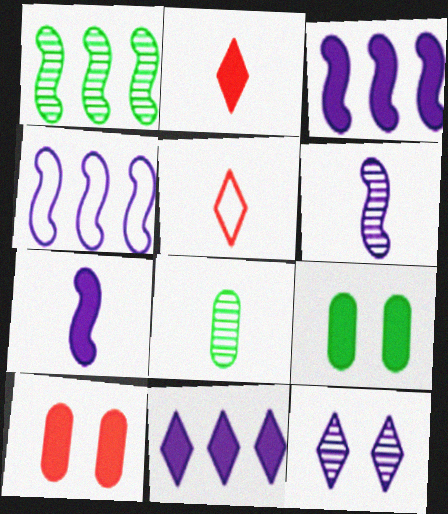[[2, 3, 9], 
[5, 7, 8]]